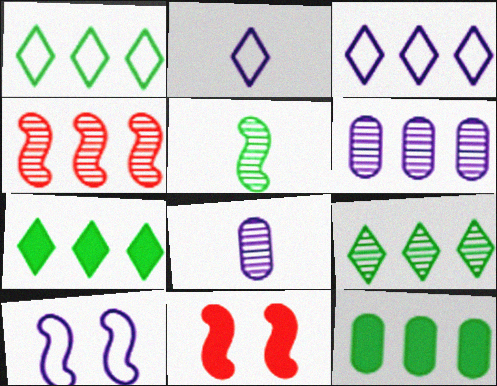[[1, 7, 9], 
[1, 8, 11], 
[3, 4, 12], 
[4, 6, 9]]